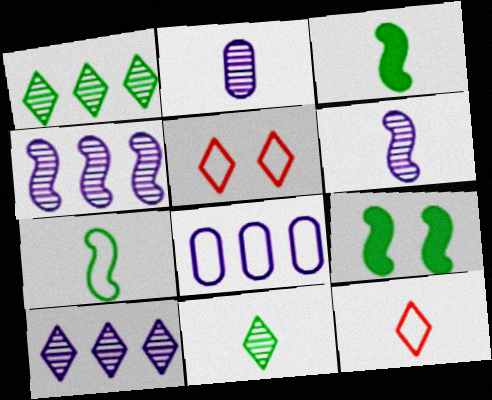[[2, 3, 12], 
[5, 7, 8]]